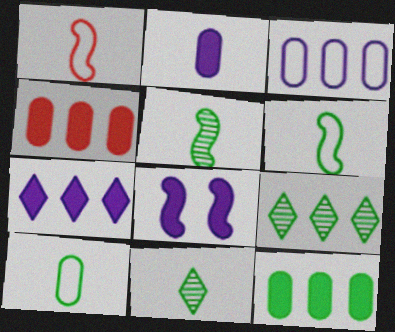[[1, 2, 11], 
[2, 7, 8]]